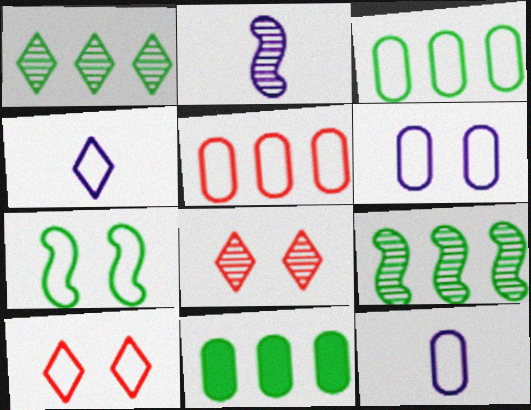[[2, 10, 11], 
[4, 5, 7], 
[6, 7, 10]]